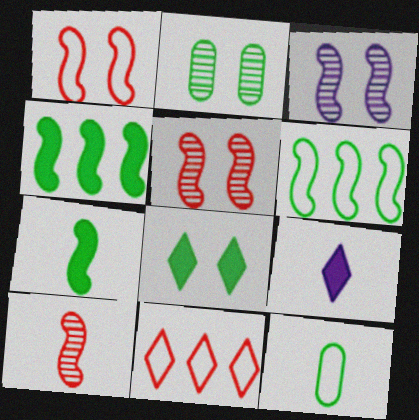[[9, 10, 12]]